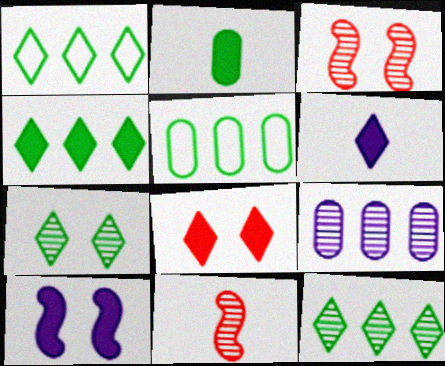[[1, 4, 12], 
[3, 5, 6], 
[4, 6, 8], 
[7, 9, 11]]